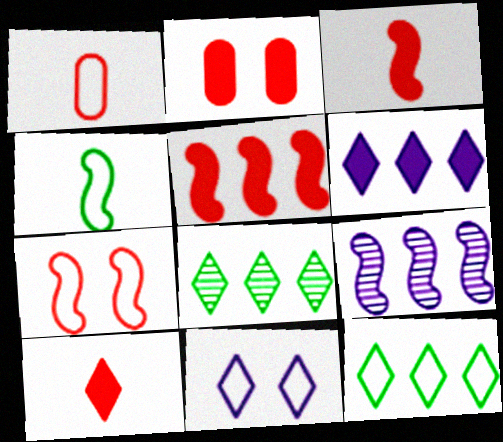[[2, 5, 10], 
[8, 10, 11]]